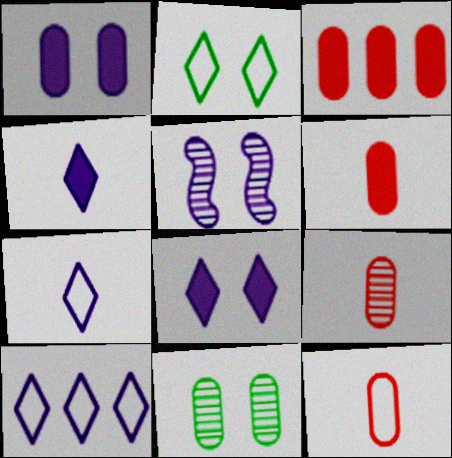[[6, 9, 12]]